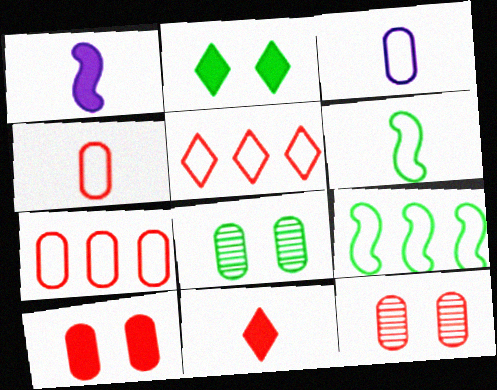[[1, 5, 8]]